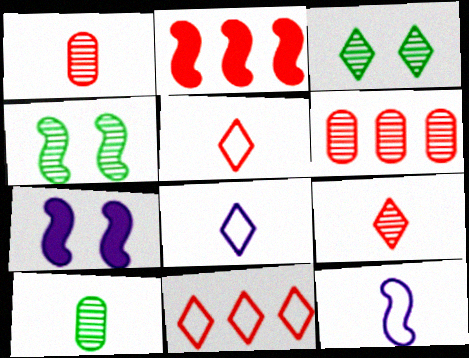[[2, 4, 12], 
[2, 6, 11], 
[7, 10, 11]]